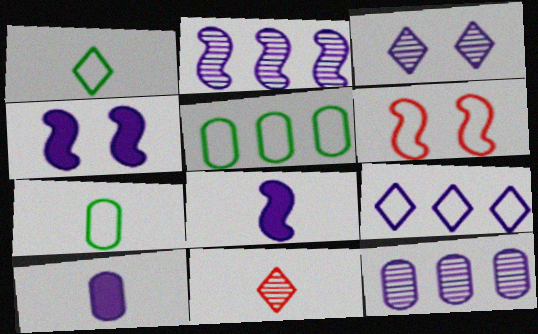[[4, 5, 11], 
[6, 7, 9], 
[7, 8, 11]]